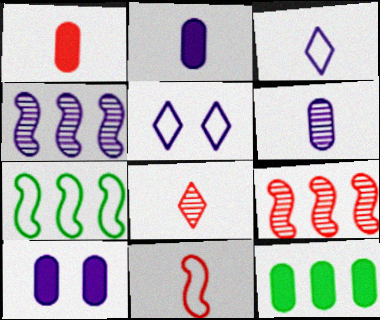[[1, 8, 11], 
[1, 10, 12], 
[2, 4, 5], 
[3, 4, 10], 
[7, 8, 10]]